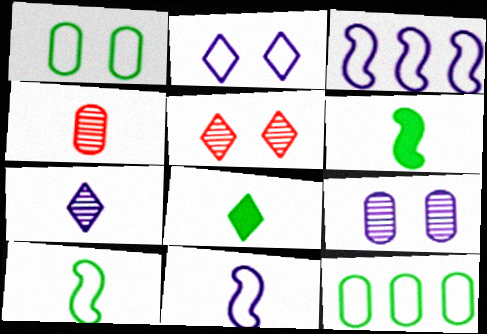[[4, 8, 11]]